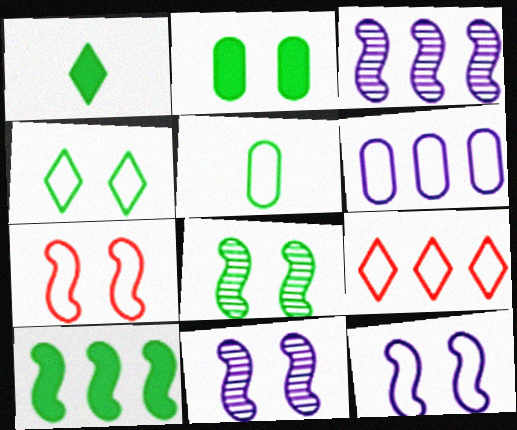[[1, 2, 10], 
[2, 4, 8], 
[5, 9, 12]]